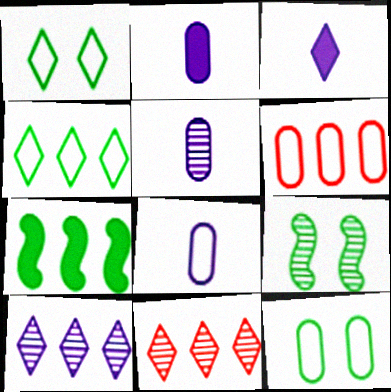[[1, 3, 11], 
[2, 5, 8], 
[3, 6, 9], 
[5, 9, 11], 
[6, 7, 10], 
[6, 8, 12]]